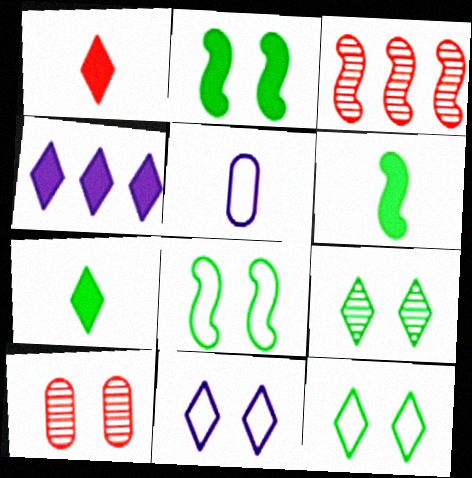[[2, 10, 11]]